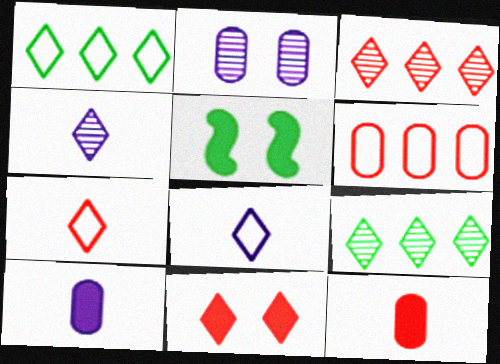[[1, 4, 11], 
[3, 7, 11], 
[4, 5, 6], 
[8, 9, 11]]